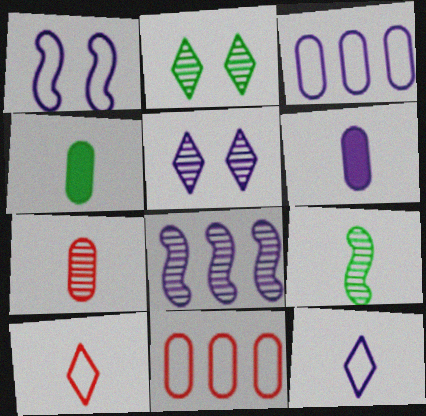[[1, 3, 12], 
[2, 7, 8], 
[6, 9, 10]]